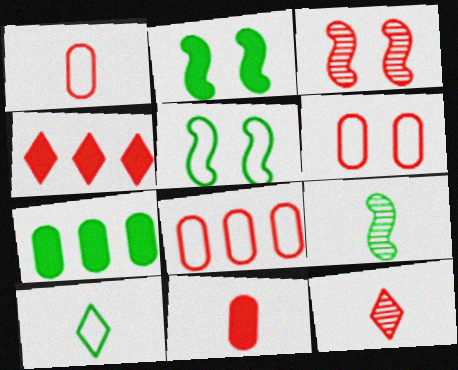[[1, 3, 4], 
[1, 6, 8]]